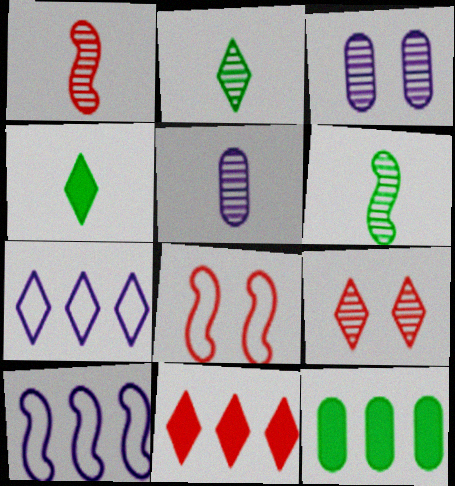[[1, 2, 5], 
[4, 7, 9]]